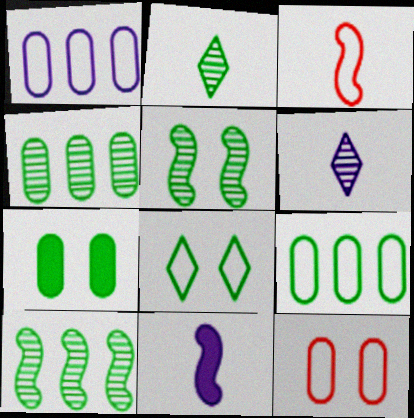[[1, 3, 8], 
[2, 4, 5], 
[5, 7, 8]]